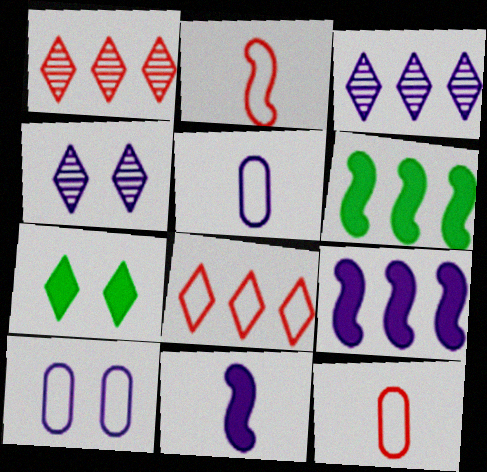[[3, 10, 11], 
[4, 5, 9], 
[4, 6, 12]]